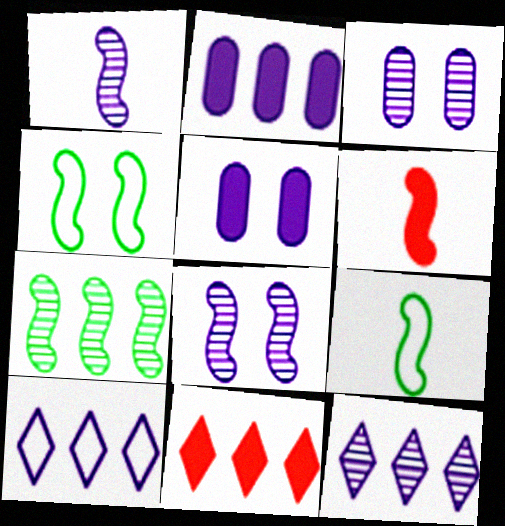[[1, 3, 12], 
[1, 5, 10], 
[1, 6, 9], 
[3, 9, 11]]